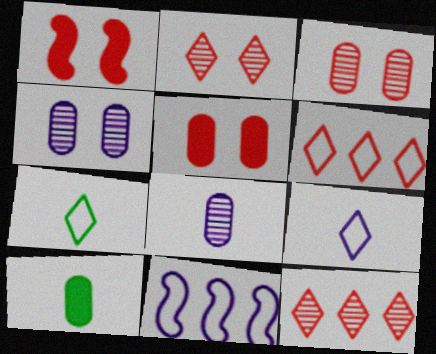[[2, 10, 11]]